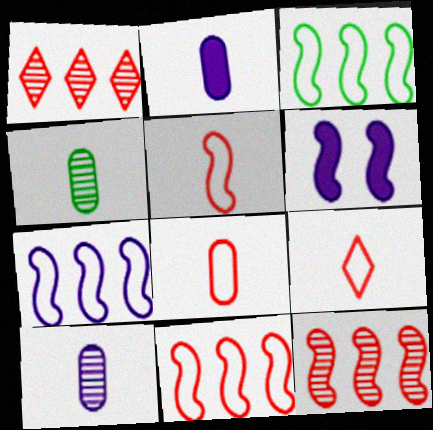[[2, 4, 8], 
[3, 7, 11], 
[5, 8, 9]]